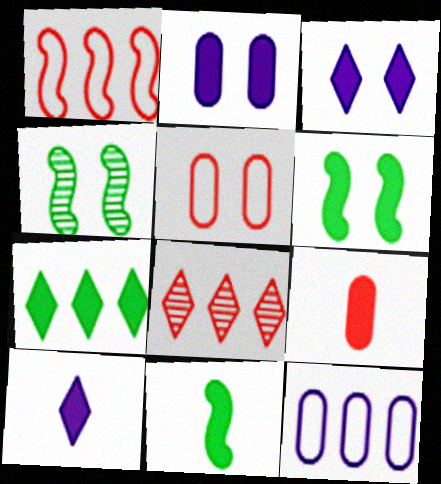[[3, 4, 5], 
[9, 10, 11]]